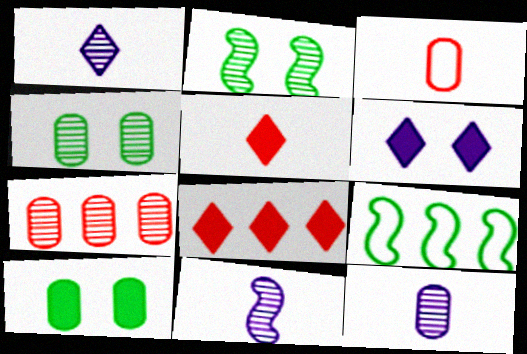[[1, 2, 7], 
[1, 11, 12], 
[4, 7, 12]]